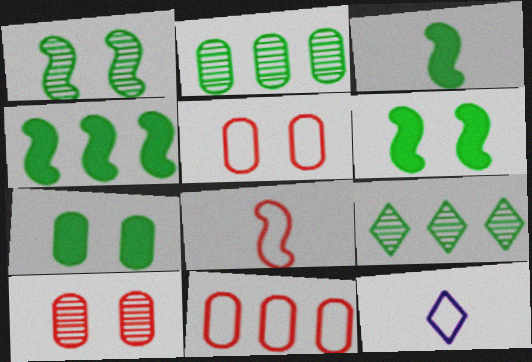[[3, 4, 6], 
[4, 10, 12]]